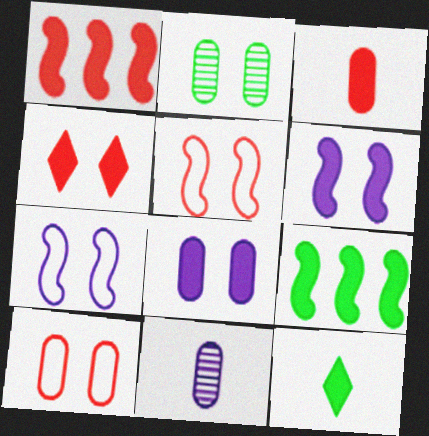[[1, 3, 4], 
[1, 8, 12], 
[2, 4, 7], 
[2, 8, 10]]